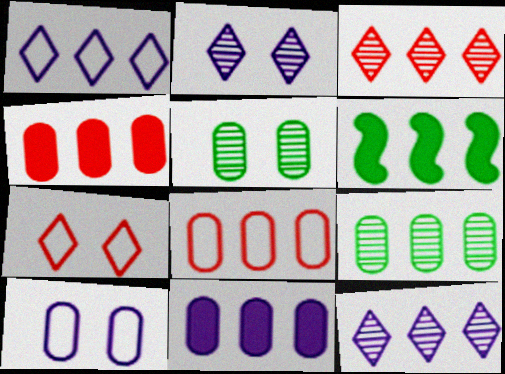[[6, 8, 12], 
[8, 9, 11]]